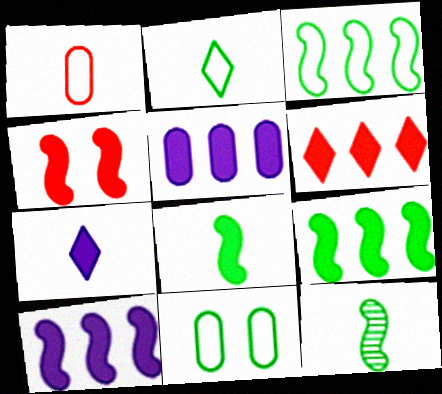[[1, 7, 12], 
[2, 3, 11], 
[4, 8, 10], 
[5, 6, 9]]